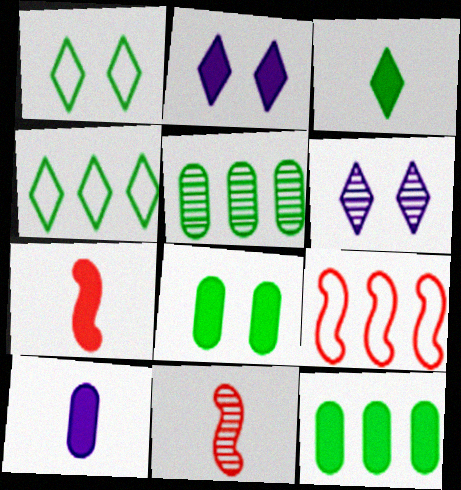[[2, 7, 12], 
[3, 7, 10], 
[5, 6, 11]]